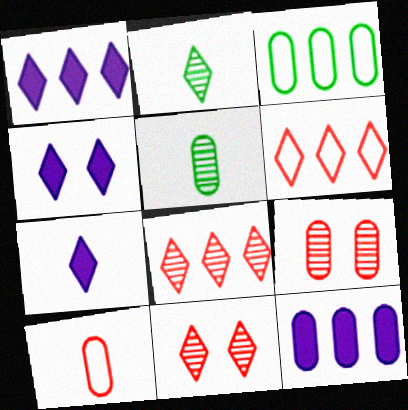[[1, 4, 7], 
[2, 4, 6]]